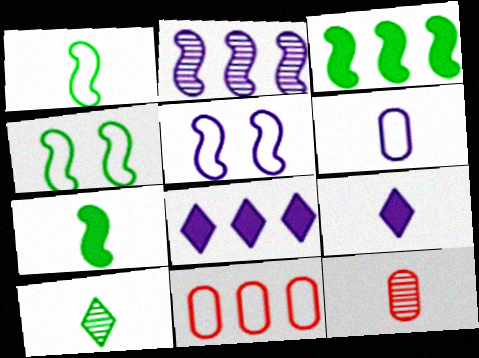[[1, 9, 12], 
[4, 8, 12]]